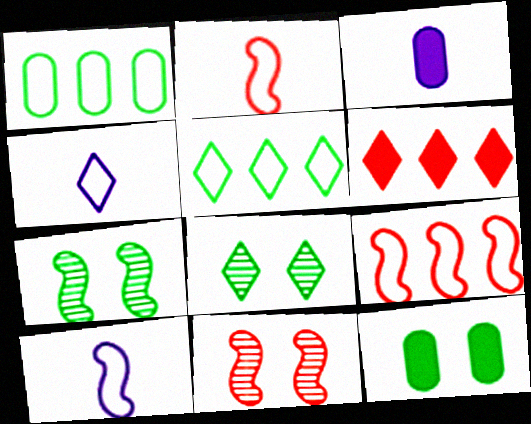[[3, 5, 11], 
[3, 8, 9], 
[4, 6, 8]]